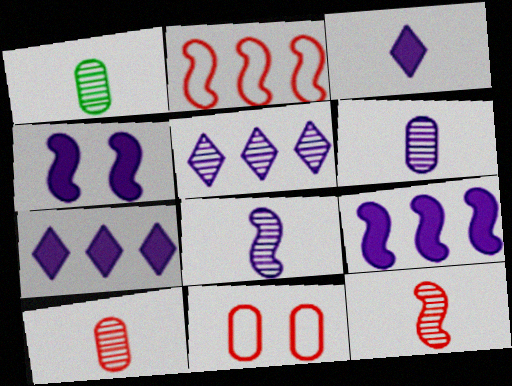[[1, 6, 10]]